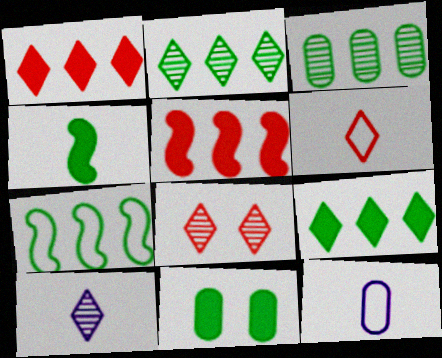[[1, 6, 8], 
[2, 8, 10], 
[3, 7, 9], 
[4, 9, 11]]